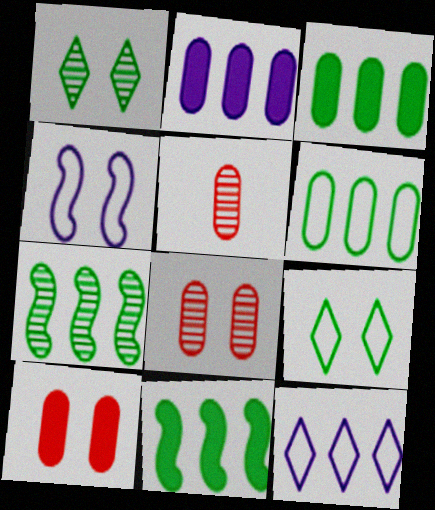[[1, 4, 10]]